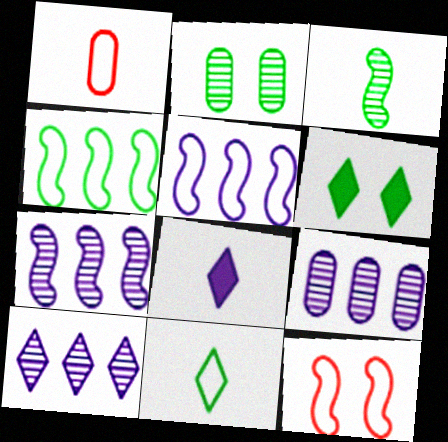[[1, 3, 8], 
[1, 6, 7], 
[7, 9, 10]]